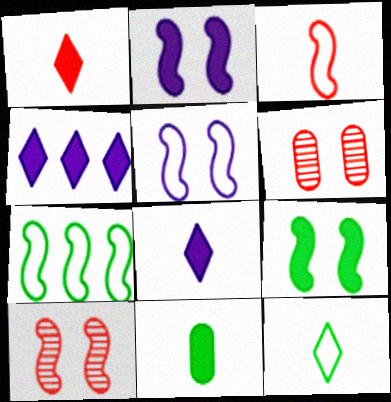[[3, 5, 7], 
[5, 9, 10], 
[6, 7, 8]]